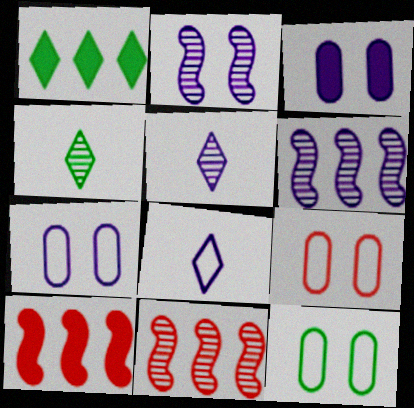[[3, 6, 8], 
[4, 7, 10], 
[5, 10, 12], 
[7, 9, 12]]